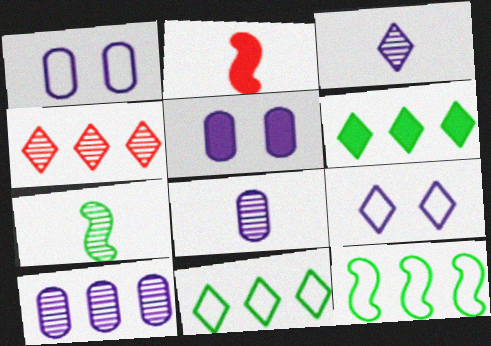[[2, 5, 6]]